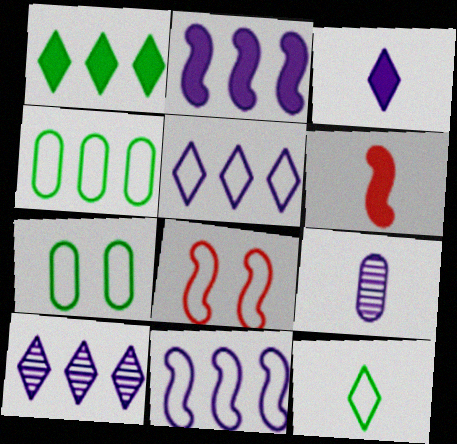[[1, 8, 9], 
[6, 7, 10], 
[6, 9, 12]]